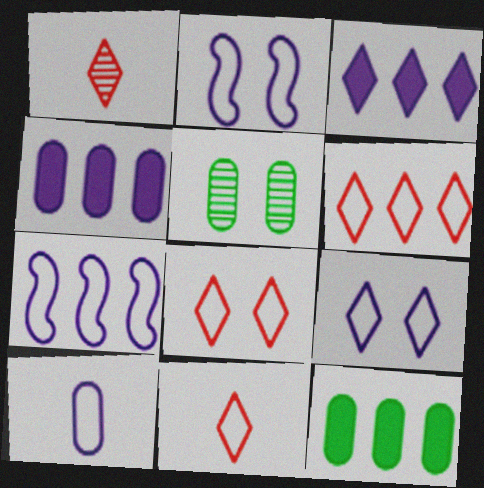[[1, 2, 12], 
[6, 8, 11], 
[7, 9, 10]]